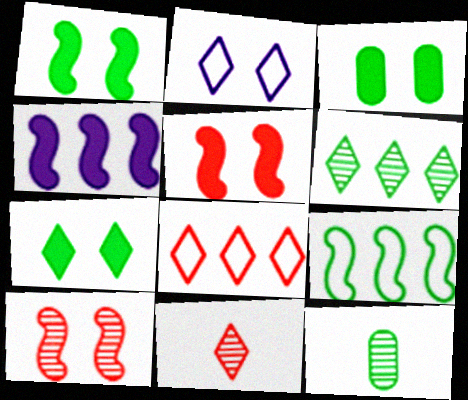[[1, 3, 7], 
[2, 3, 10], 
[7, 9, 12]]